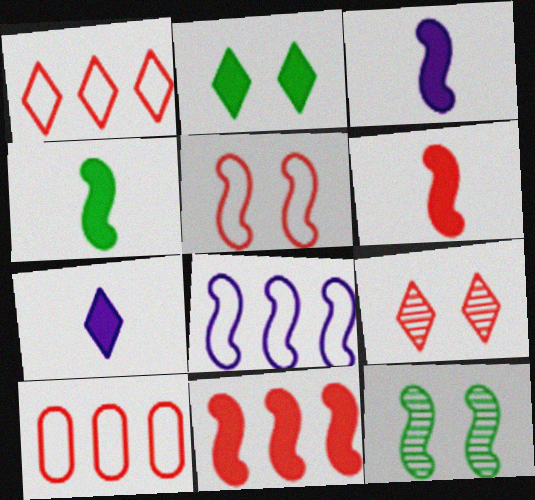[[3, 4, 6], 
[6, 8, 12], 
[6, 9, 10], 
[7, 10, 12]]